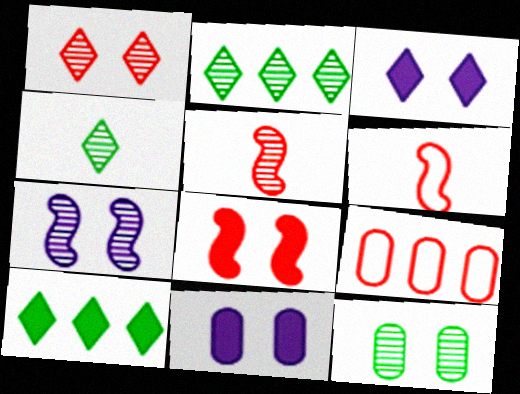[[1, 7, 12], 
[2, 6, 11]]